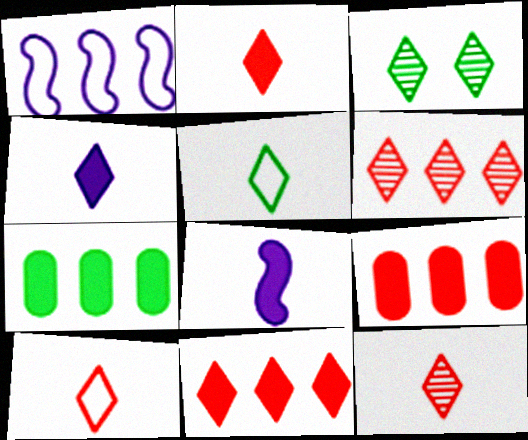[[1, 6, 7], 
[2, 10, 12], 
[4, 5, 12]]